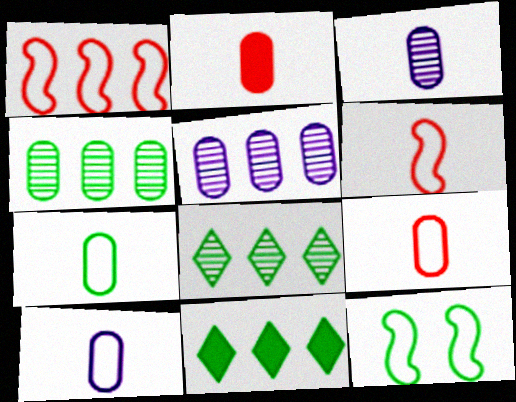[[1, 5, 11], 
[2, 3, 7], 
[7, 9, 10]]